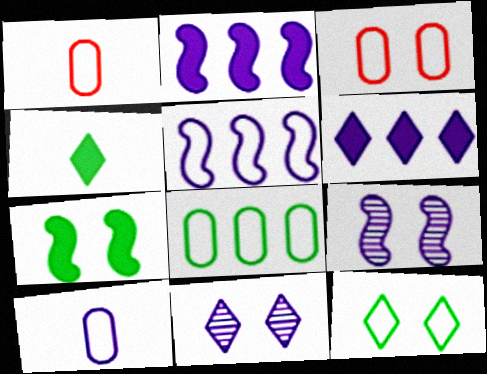[[1, 5, 12], 
[2, 10, 11], 
[3, 7, 11], 
[3, 8, 10], 
[6, 9, 10]]